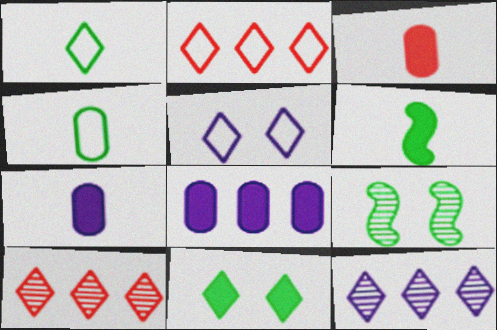[[1, 2, 5], 
[2, 7, 9]]